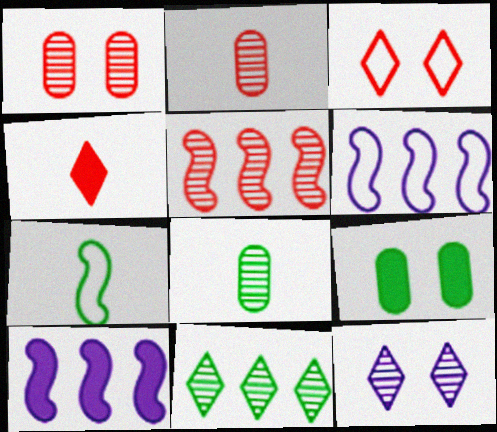[[3, 8, 10], 
[4, 9, 10], 
[5, 8, 12], 
[7, 9, 11]]